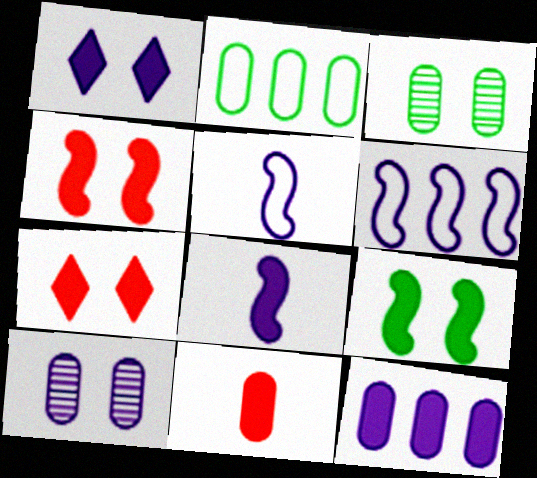[[1, 8, 12], 
[2, 10, 11]]